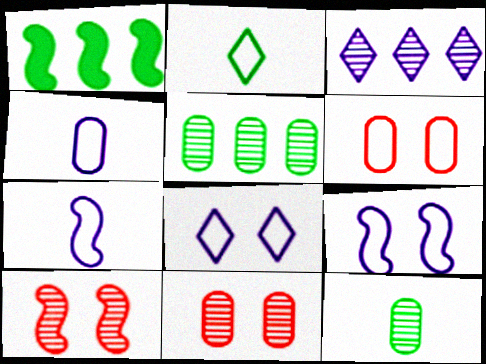[[1, 7, 10], 
[3, 10, 12]]